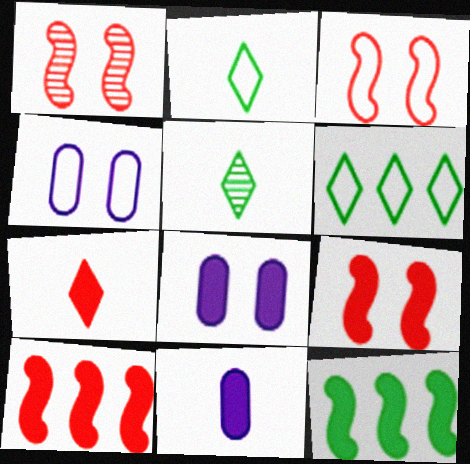[[1, 3, 9], 
[1, 6, 11], 
[4, 5, 10], 
[7, 8, 12]]